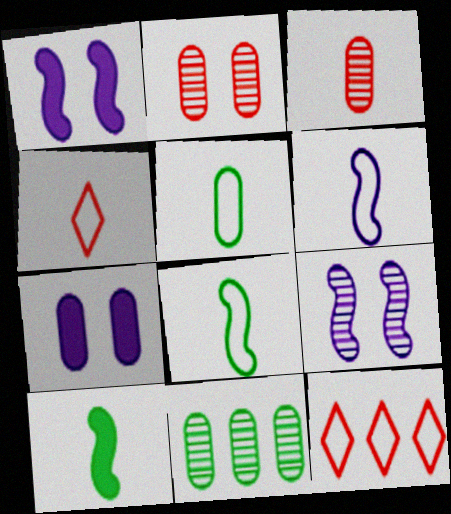[[1, 4, 11], 
[4, 5, 6]]